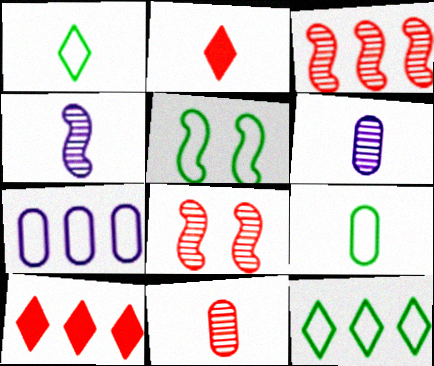[[2, 4, 9], 
[5, 6, 10], 
[5, 9, 12]]